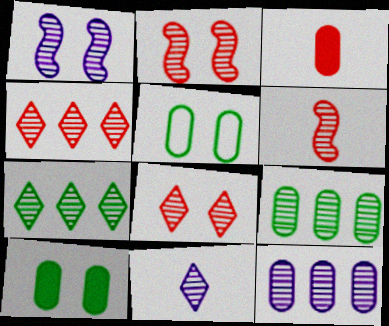[[1, 11, 12], 
[2, 9, 11], 
[3, 5, 12], 
[7, 8, 11]]